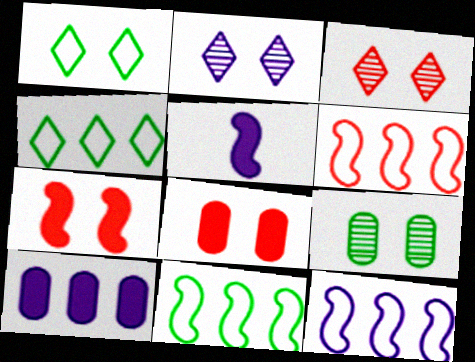[[6, 11, 12]]